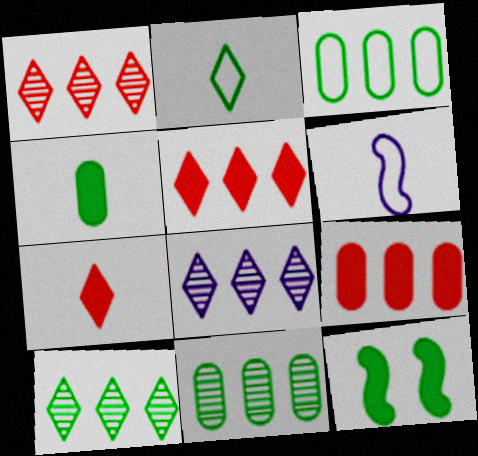[[1, 8, 10], 
[2, 11, 12]]